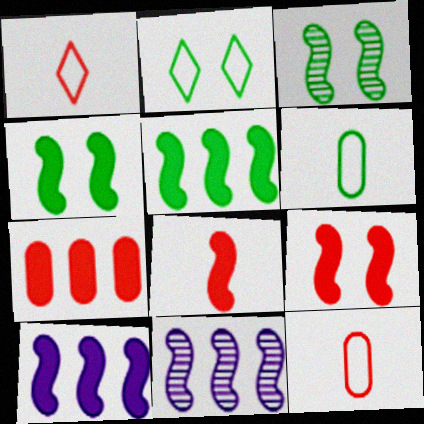[[4, 8, 10]]